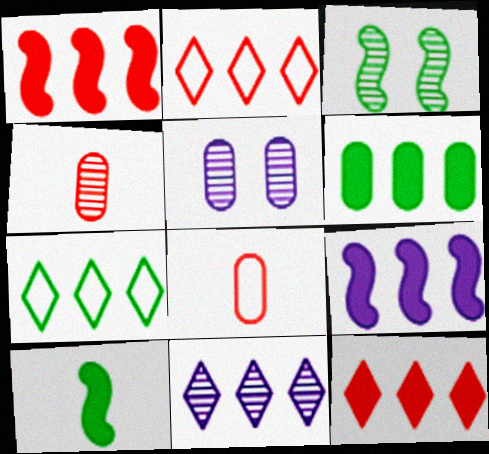[[2, 5, 10], 
[3, 4, 11], 
[5, 6, 8], 
[6, 9, 12], 
[7, 11, 12]]